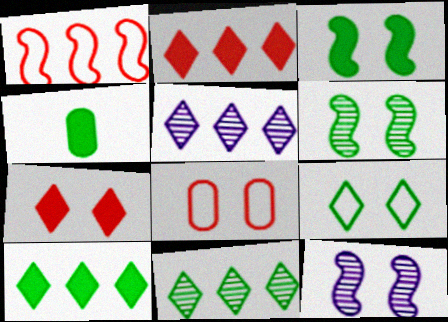[[3, 4, 10]]